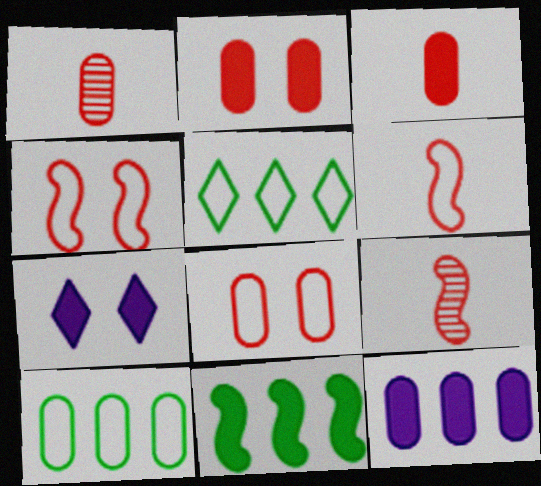[[3, 7, 11], 
[7, 9, 10]]